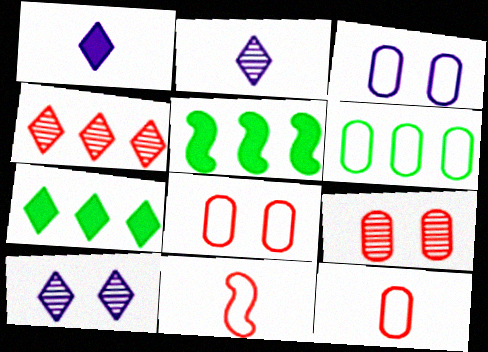[[2, 5, 8], 
[3, 6, 12], 
[5, 10, 12]]